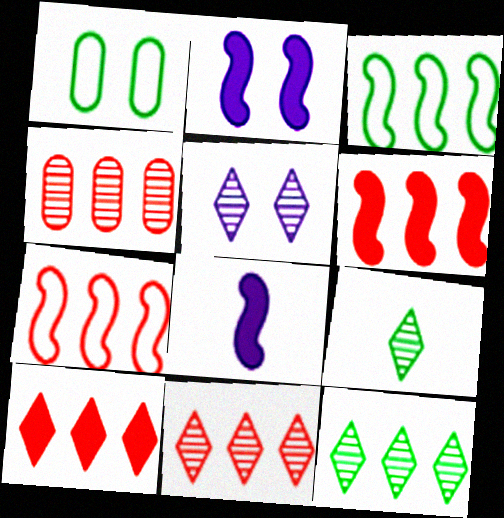[[1, 8, 11], 
[4, 7, 10], 
[5, 9, 11]]